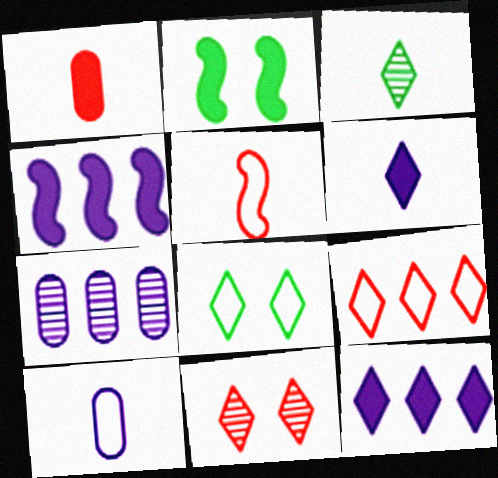[[1, 2, 12]]